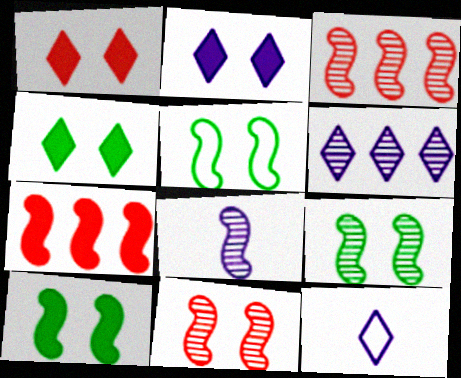[[1, 2, 4], 
[2, 6, 12], 
[3, 8, 9], 
[5, 7, 8], 
[5, 9, 10]]